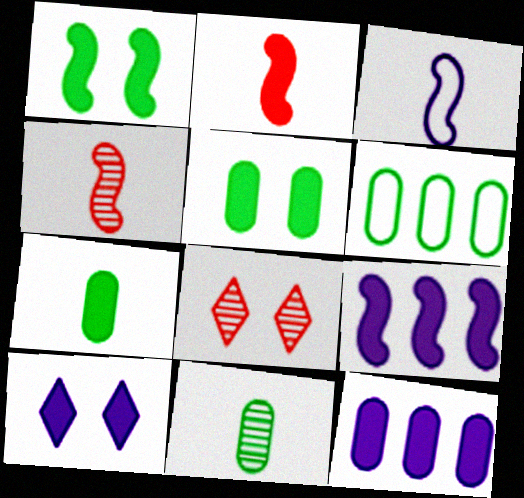[[1, 2, 9], 
[4, 6, 10], 
[5, 6, 11]]